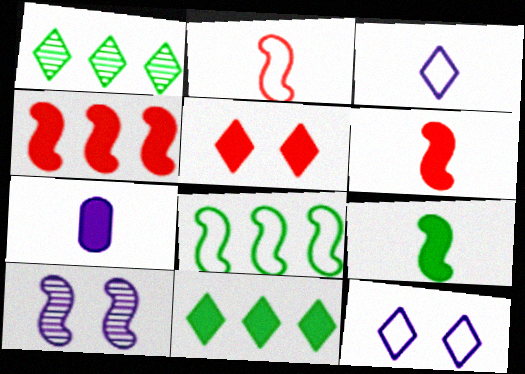[[1, 3, 5], 
[6, 8, 10]]